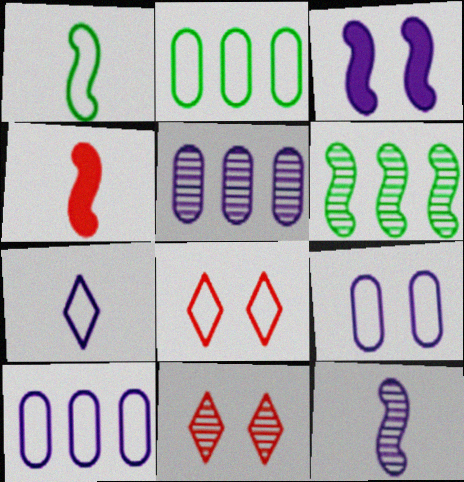[[1, 4, 12], 
[1, 8, 10], 
[3, 5, 7]]